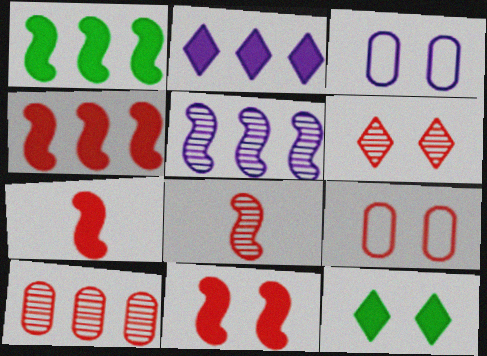[[4, 7, 11], 
[6, 8, 10], 
[6, 9, 11]]